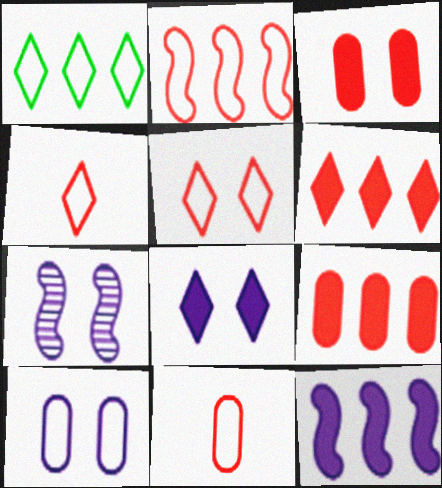[[2, 5, 11], 
[7, 8, 10]]